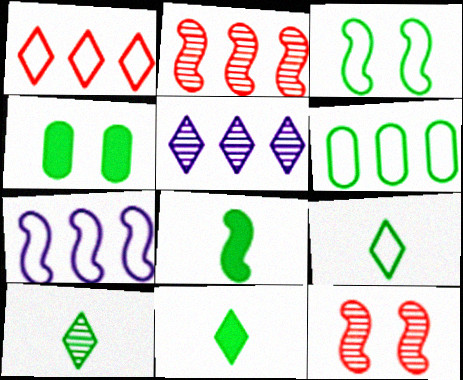[[1, 6, 7], 
[3, 6, 9], 
[7, 8, 12], 
[9, 10, 11]]